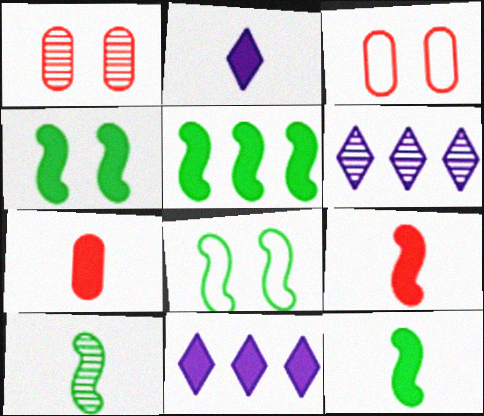[[1, 6, 10], 
[2, 7, 12], 
[3, 6, 12], 
[3, 10, 11], 
[4, 5, 12], 
[4, 7, 11], 
[5, 8, 10], 
[6, 7, 8]]